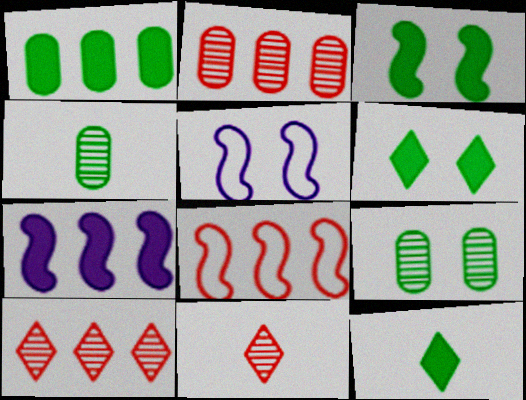[[1, 3, 12], 
[1, 5, 11], 
[2, 5, 12]]